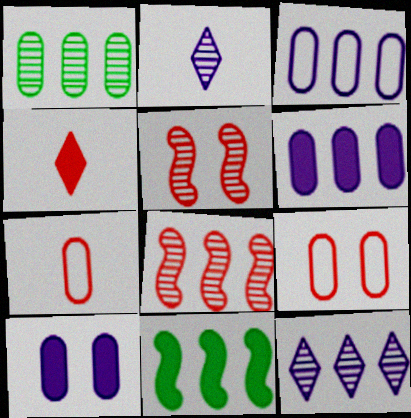[[1, 2, 5], 
[1, 7, 10], 
[1, 8, 12], 
[2, 9, 11], 
[4, 8, 9], 
[4, 10, 11]]